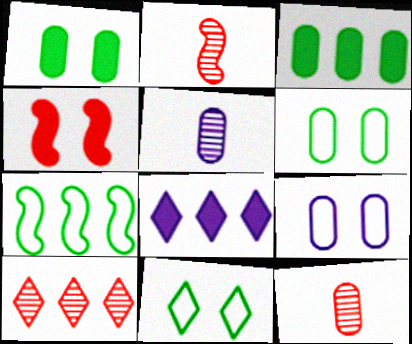[[2, 6, 8], 
[3, 9, 12]]